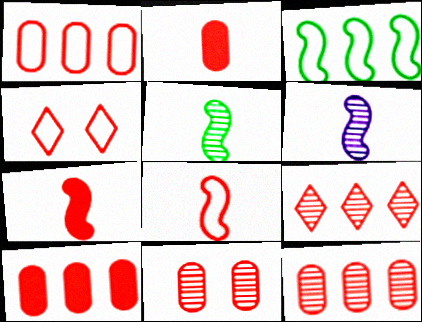[[1, 2, 11], 
[1, 4, 8], 
[1, 10, 12], 
[4, 7, 12]]